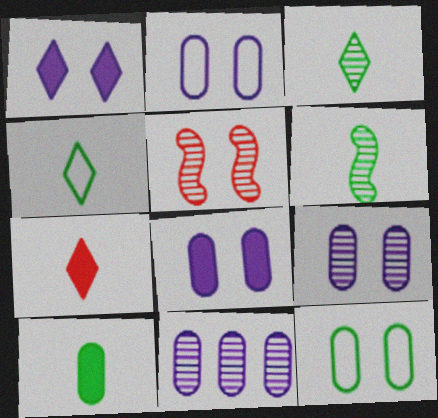[[1, 5, 12], 
[2, 8, 9], 
[3, 5, 11], 
[4, 6, 10]]